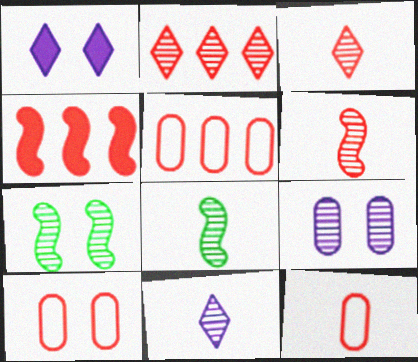[[1, 5, 8], 
[1, 7, 10], 
[2, 4, 5], 
[2, 8, 9], 
[3, 4, 10], 
[5, 10, 12]]